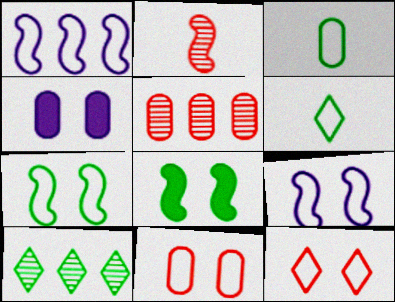[[1, 2, 8], 
[1, 3, 12], 
[1, 6, 11], 
[3, 4, 5], 
[3, 8, 10]]